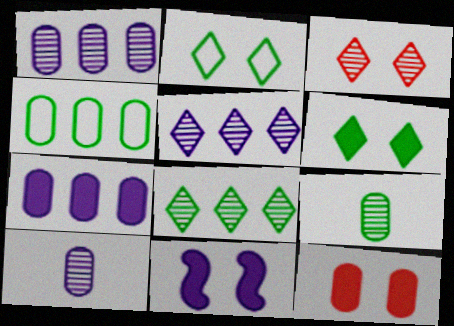[[4, 10, 12], 
[6, 11, 12]]